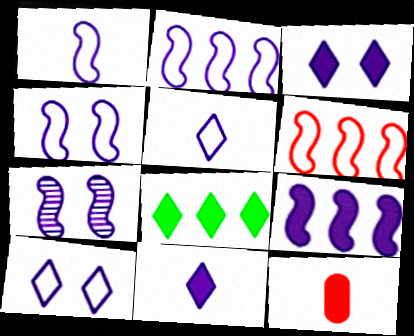[[1, 2, 4], 
[1, 7, 9]]